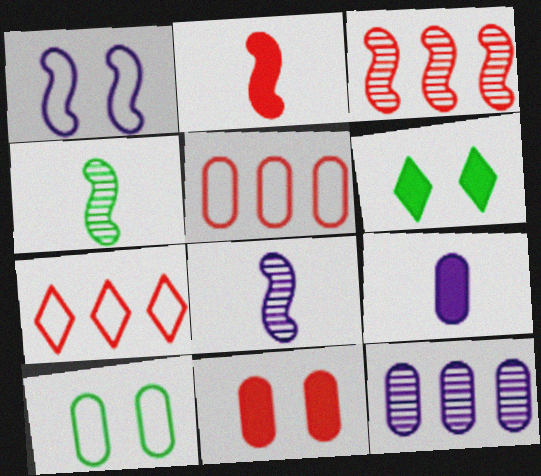[[5, 6, 8]]